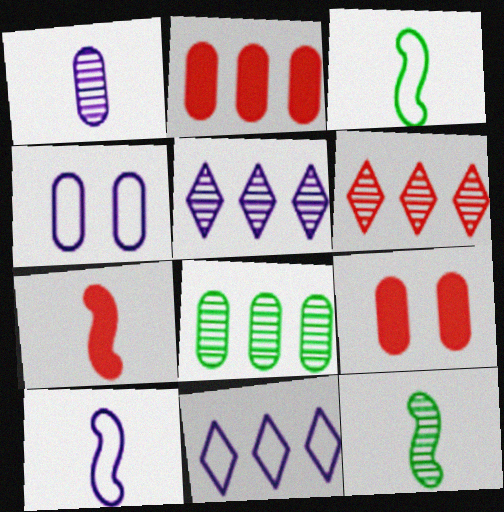[[3, 5, 9], 
[4, 10, 11], 
[7, 10, 12], 
[9, 11, 12]]